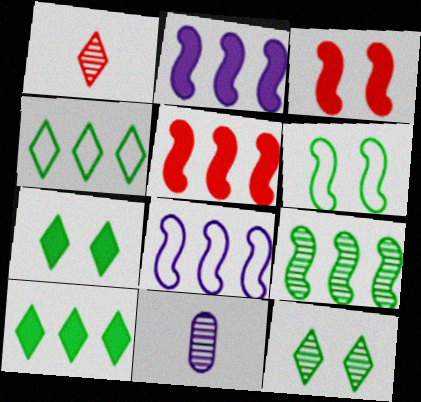[[3, 4, 11], 
[5, 8, 9]]